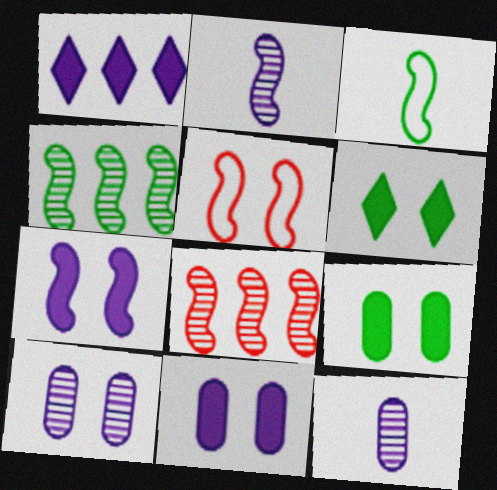[[3, 7, 8], 
[5, 6, 10]]